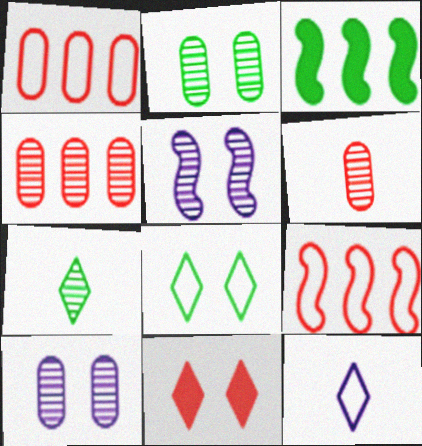[[4, 5, 7], 
[6, 9, 11]]